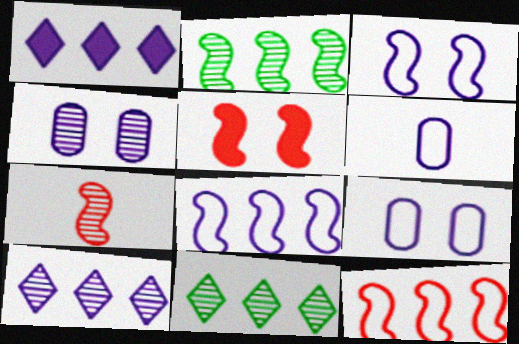[[4, 7, 11], 
[5, 6, 11], 
[5, 7, 12]]